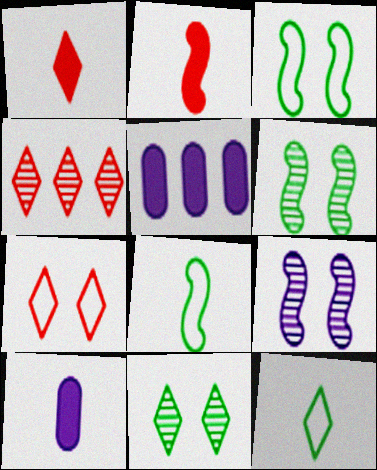[[1, 4, 7], 
[3, 4, 10]]